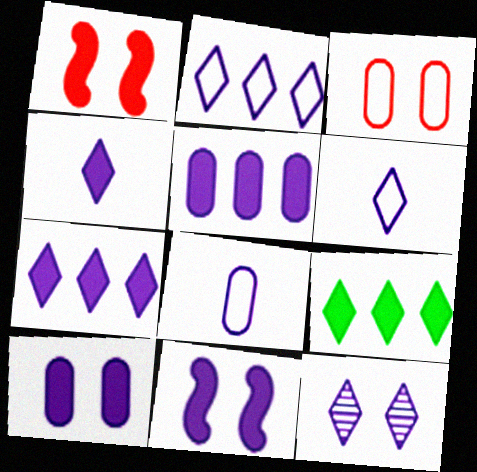[[2, 4, 12], 
[4, 5, 11], 
[6, 7, 12]]